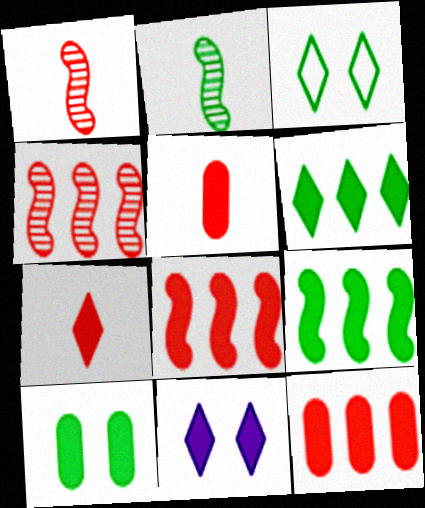[[5, 9, 11], 
[6, 7, 11]]